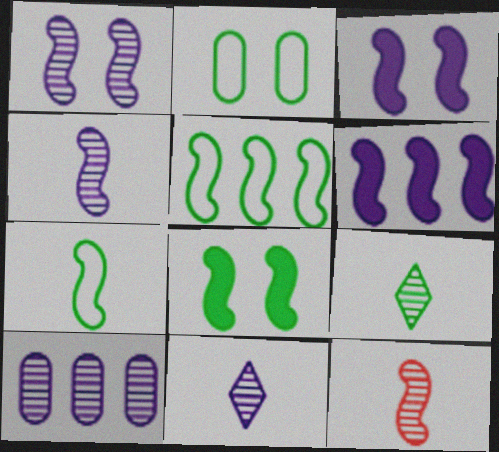[[1, 10, 11], 
[3, 5, 12]]